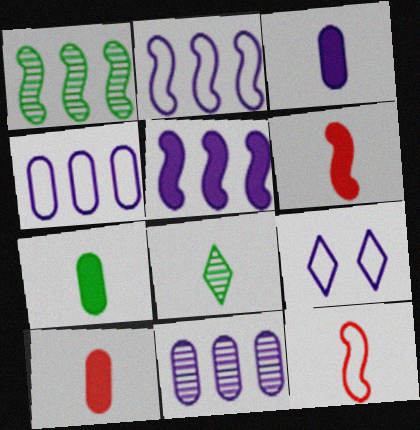[[1, 9, 10], 
[3, 7, 10], 
[3, 8, 12]]